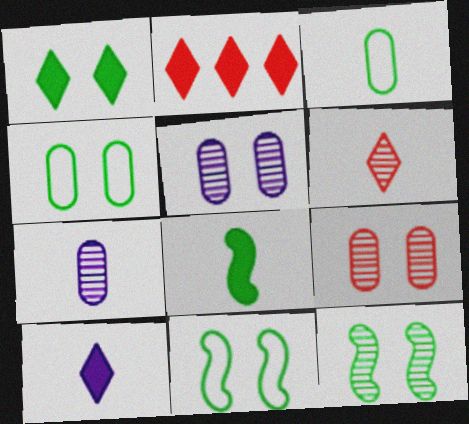[[1, 2, 10], 
[1, 4, 12], 
[2, 7, 11]]